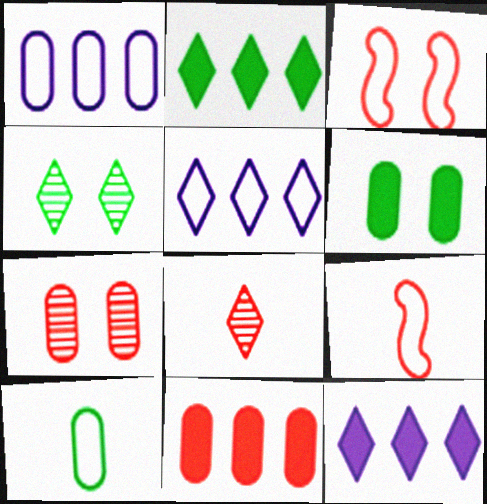[[3, 5, 10], 
[3, 8, 11]]